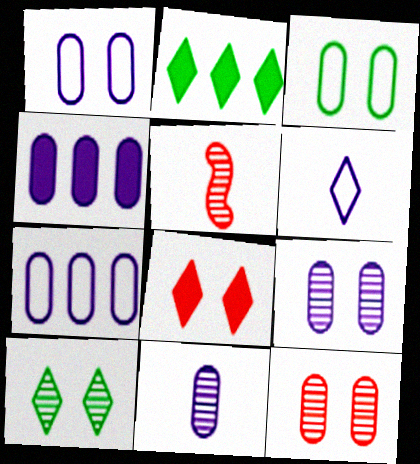[[1, 2, 5], 
[1, 4, 11]]